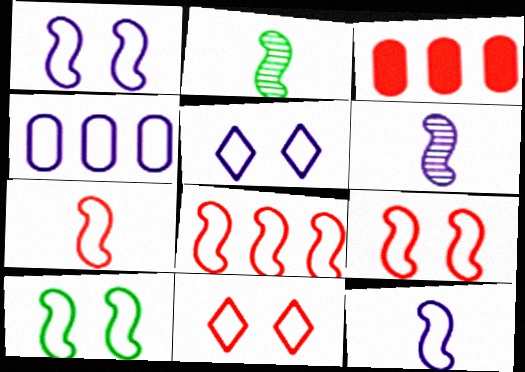[[1, 9, 10], 
[2, 3, 5], 
[4, 5, 12], 
[7, 8, 9], 
[8, 10, 12]]